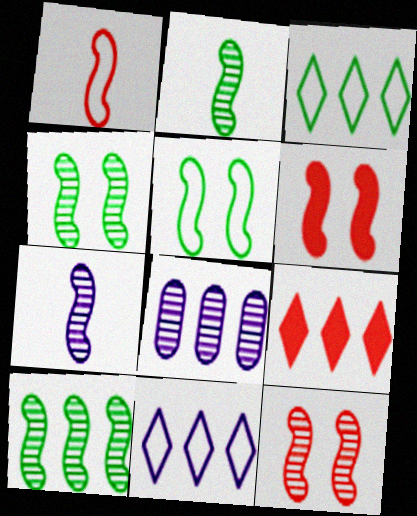[[2, 4, 10], 
[7, 10, 12]]